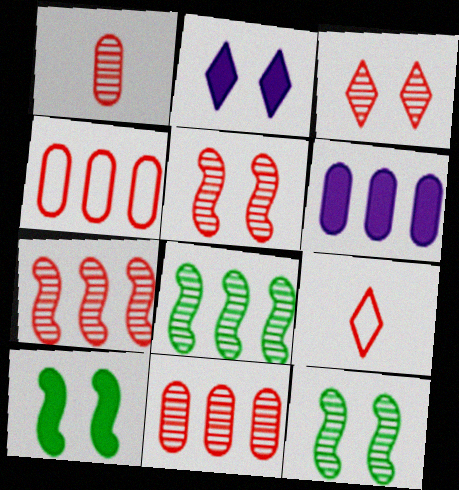[[1, 3, 7], 
[6, 9, 12]]